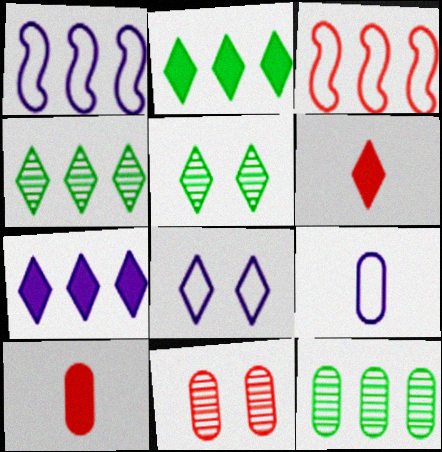[[1, 5, 10], 
[1, 8, 9], 
[3, 6, 11], 
[3, 7, 12], 
[4, 6, 8]]